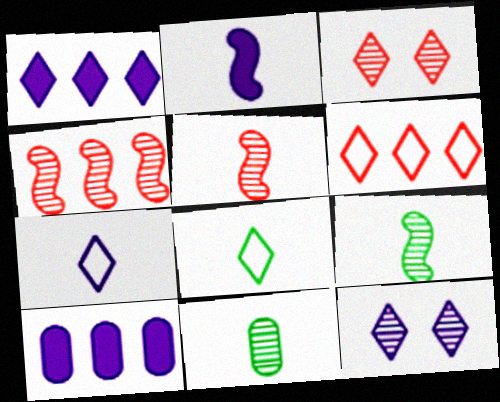[[1, 3, 8], 
[1, 7, 12], 
[4, 11, 12]]